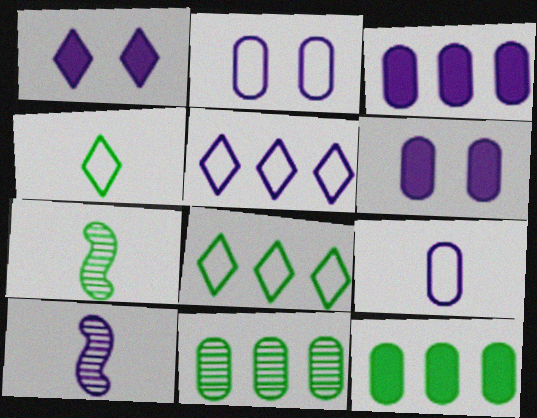[[5, 6, 10]]